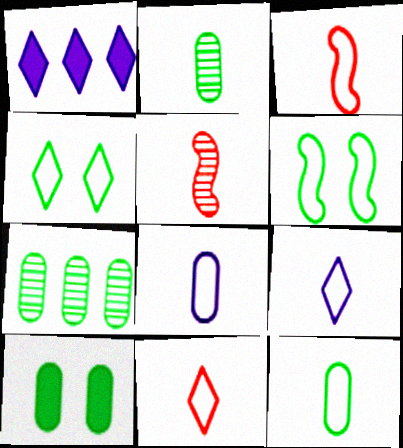[[3, 9, 12], 
[7, 10, 12]]